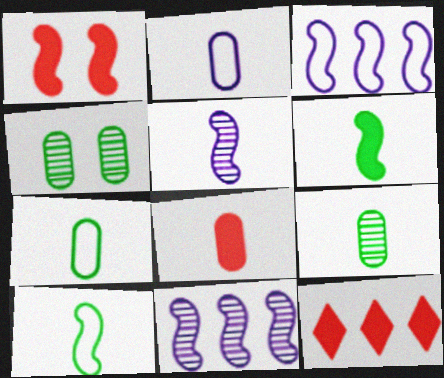[[1, 8, 12], 
[1, 10, 11], 
[2, 8, 9]]